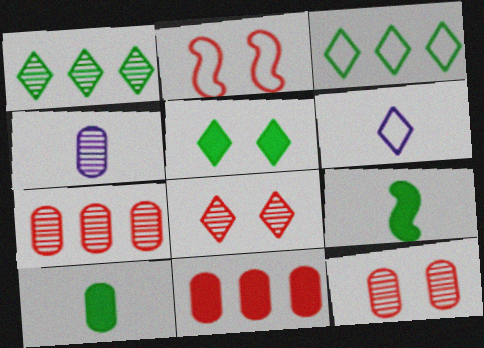[]